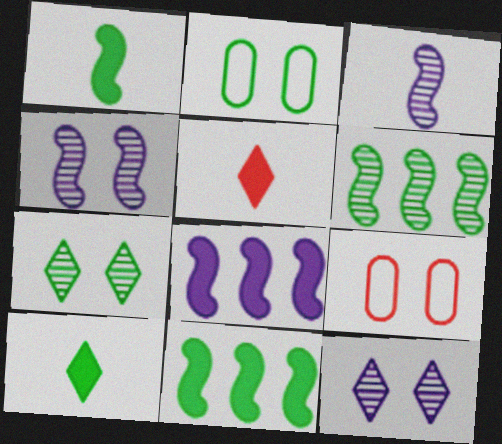[[2, 6, 10]]